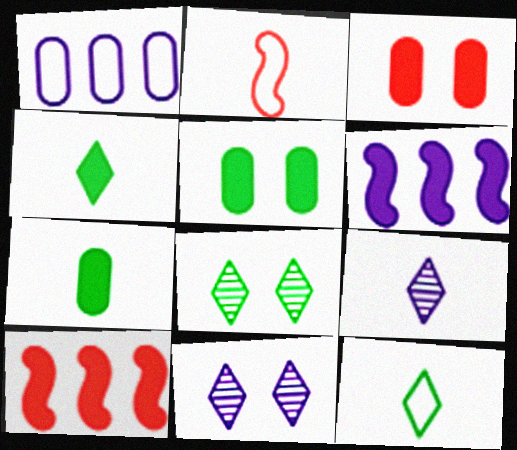[[2, 7, 9], 
[3, 4, 6]]